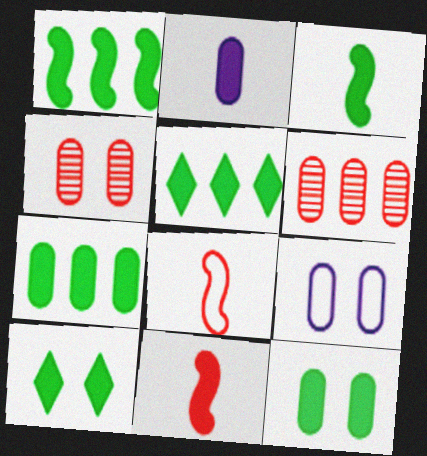[[1, 5, 7], 
[3, 5, 12], 
[3, 7, 10], 
[4, 9, 12]]